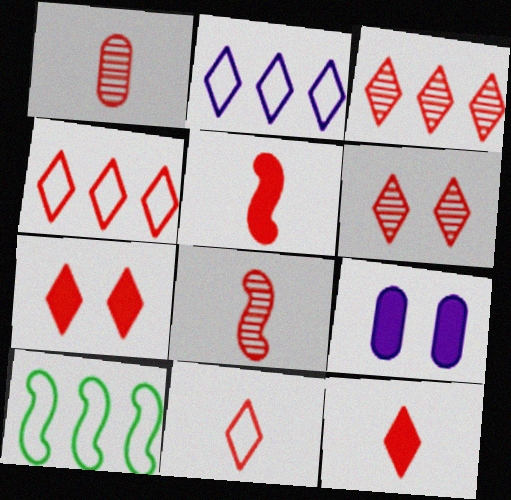[[1, 5, 11], 
[3, 7, 11], 
[4, 6, 12]]